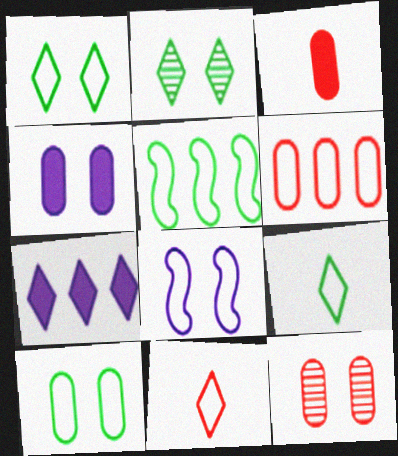[[2, 7, 11], 
[3, 6, 12], 
[4, 10, 12], 
[5, 9, 10], 
[6, 8, 9]]